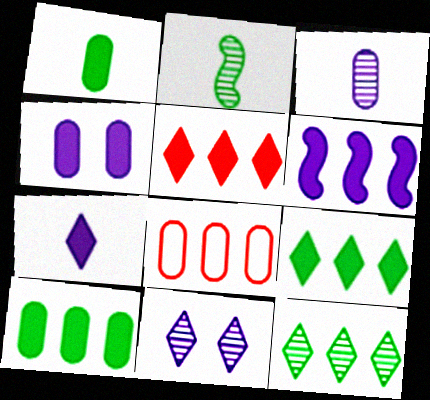[[4, 6, 7], 
[5, 6, 10], 
[6, 8, 12]]